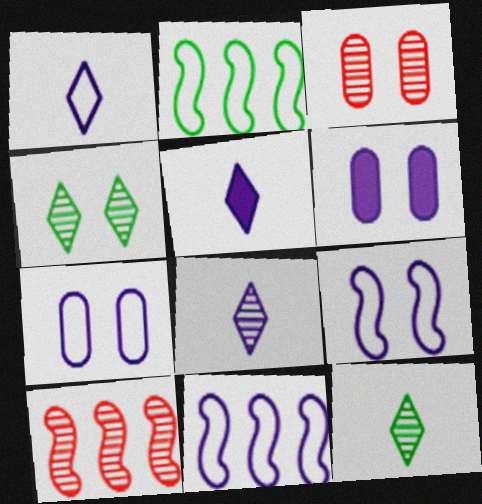[[1, 5, 8], 
[1, 7, 11], 
[2, 3, 5], 
[6, 8, 11]]